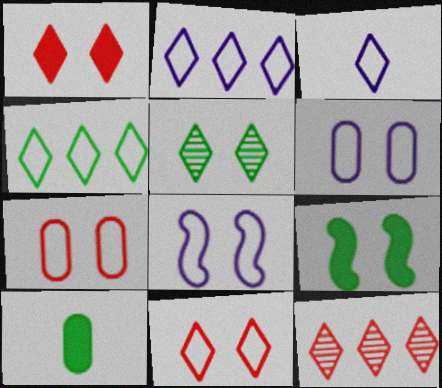[[3, 4, 11], 
[8, 10, 12]]